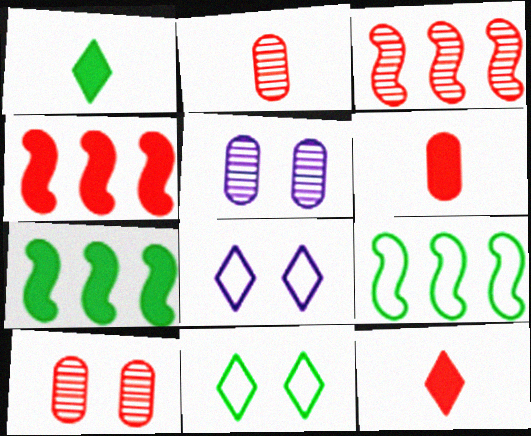[[2, 7, 8], 
[5, 9, 12]]